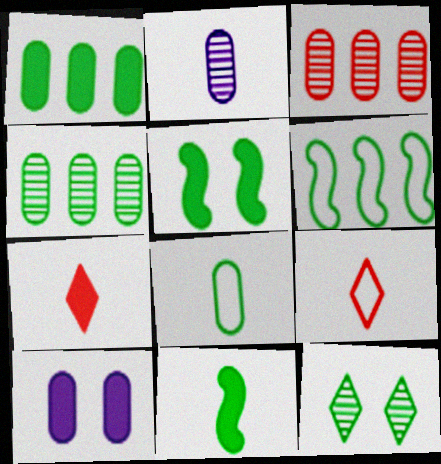[[2, 9, 11], 
[3, 8, 10]]